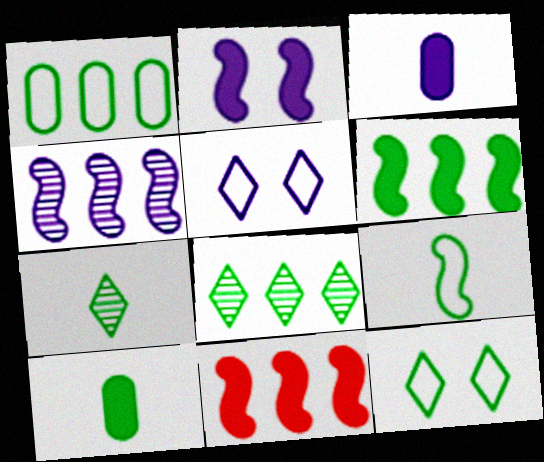[[1, 6, 8], 
[1, 9, 12], 
[3, 4, 5], 
[7, 9, 10]]